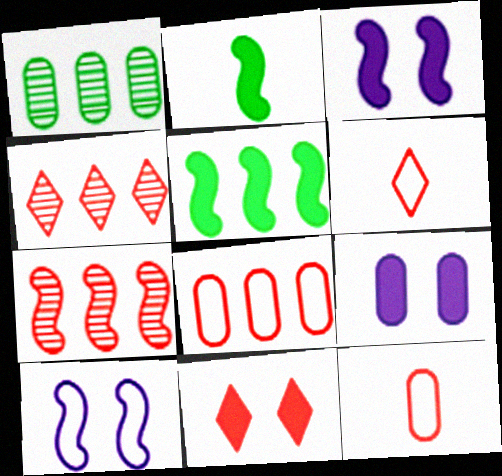[[1, 3, 6], 
[1, 9, 12], 
[2, 7, 10], 
[4, 6, 11], 
[7, 11, 12]]